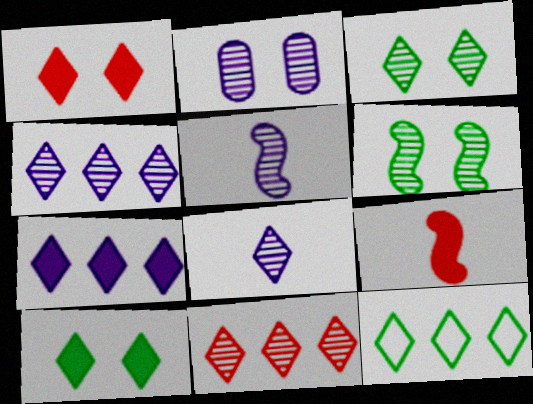[[1, 8, 12], 
[2, 4, 5], 
[2, 9, 12], 
[3, 8, 11], 
[7, 11, 12]]